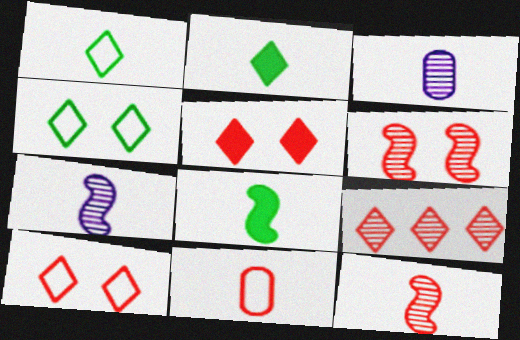[[2, 7, 11]]